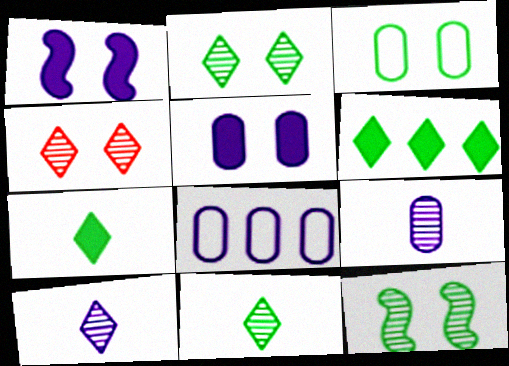[[1, 3, 4], 
[1, 8, 10], 
[5, 8, 9]]